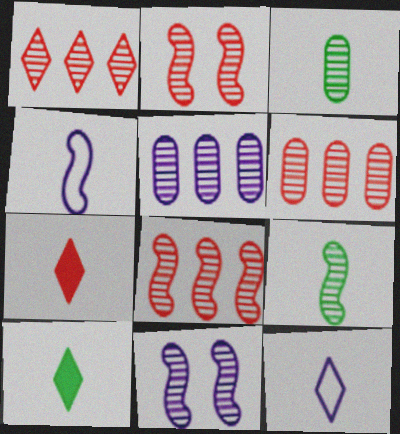[[1, 3, 11], 
[1, 6, 8], 
[3, 4, 7], 
[8, 9, 11]]